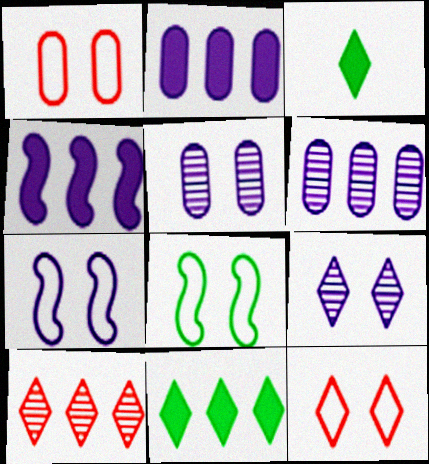[]